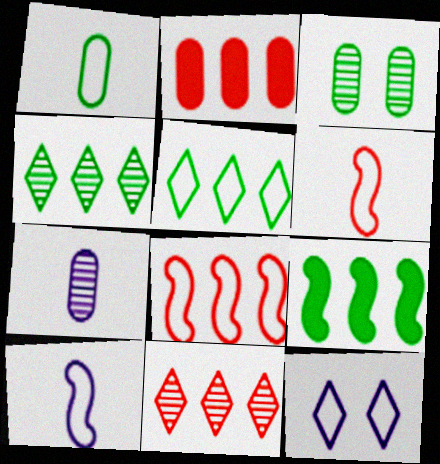[[1, 8, 12], 
[2, 8, 11]]